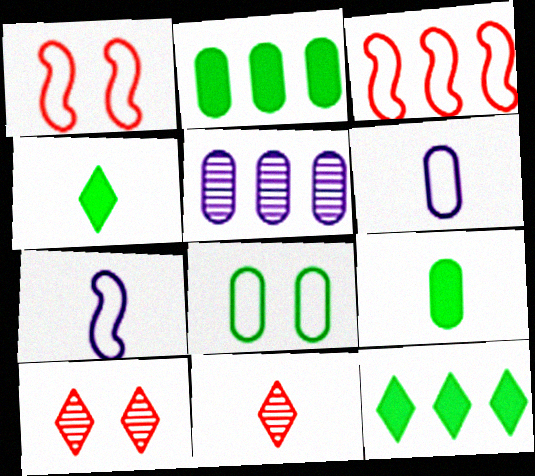[[1, 4, 5], 
[2, 7, 10], 
[3, 5, 12], 
[7, 9, 11]]